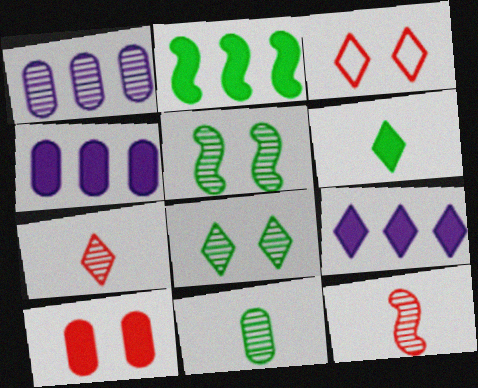[[1, 5, 7], 
[1, 8, 12]]